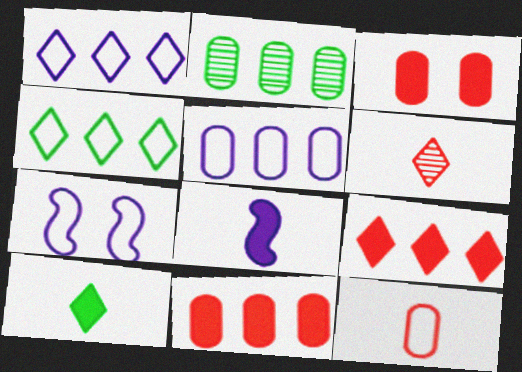[[2, 5, 11], 
[4, 7, 12]]